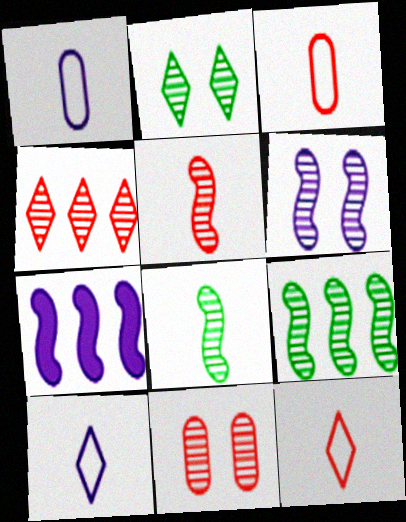[[2, 3, 7], 
[2, 6, 11], 
[4, 5, 11], 
[5, 6, 9]]